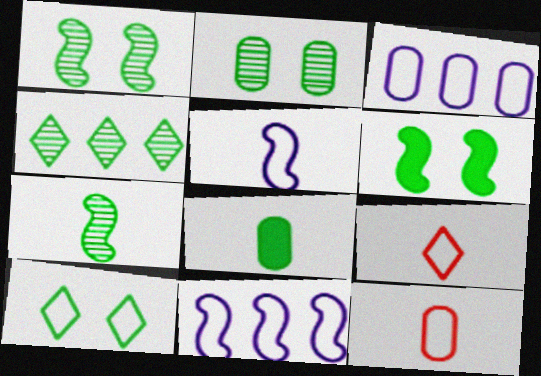[[2, 4, 7], 
[2, 6, 10], 
[10, 11, 12]]